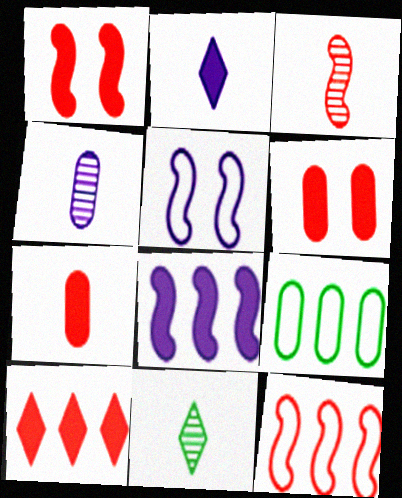[[1, 3, 12], 
[1, 7, 10], 
[3, 4, 11], 
[4, 6, 9]]